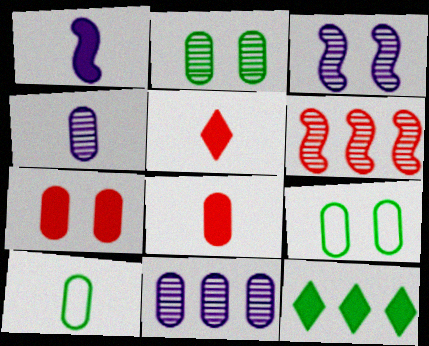[[1, 7, 12], 
[4, 8, 10], 
[7, 10, 11], 
[8, 9, 11]]